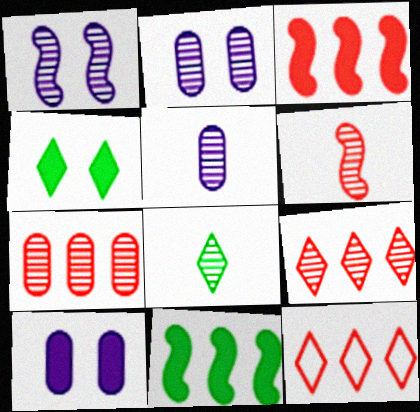[[1, 7, 8], 
[3, 7, 12], 
[5, 6, 8]]